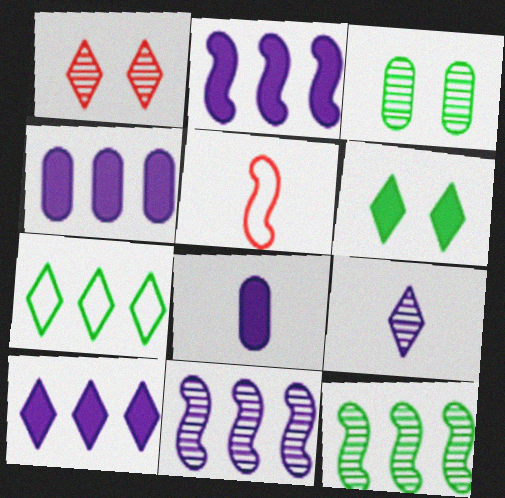[[2, 4, 10], 
[3, 5, 10]]